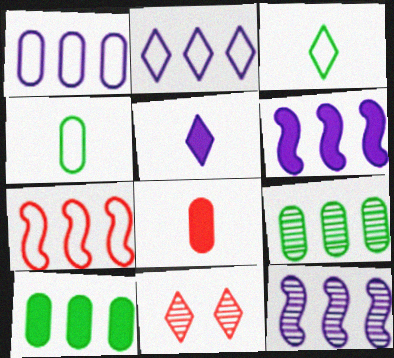[[4, 6, 11], 
[7, 8, 11]]